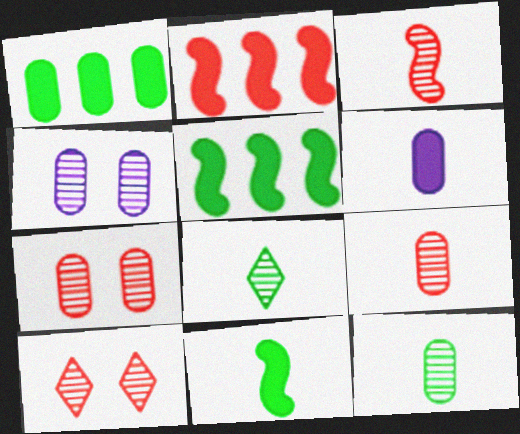[]